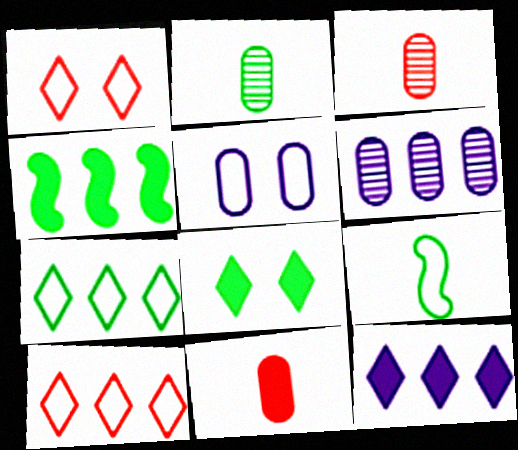[[4, 6, 10], 
[5, 9, 10]]